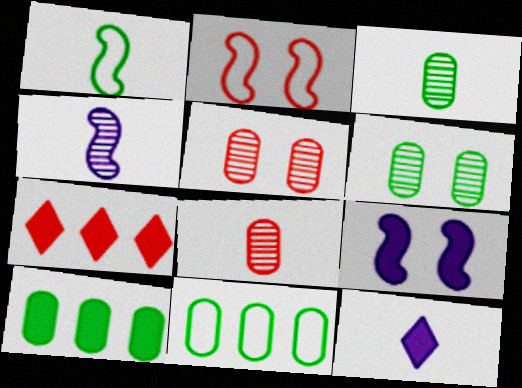[[1, 8, 12], 
[2, 7, 8]]